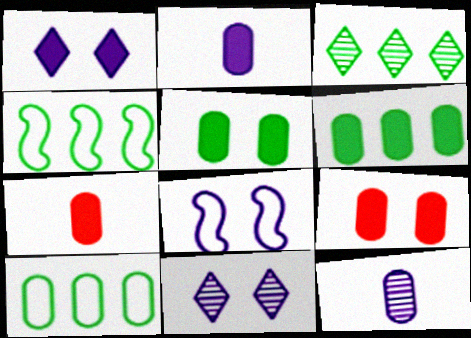[[2, 6, 9], 
[3, 4, 6], 
[3, 7, 8], 
[4, 7, 11], 
[9, 10, 12]]